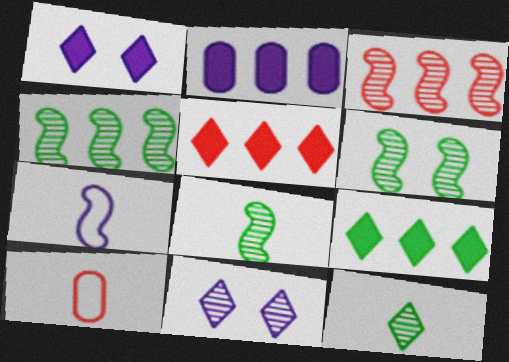[[1, 4, 10], 
[2, 7, 11], 
[4, 6, 8]]